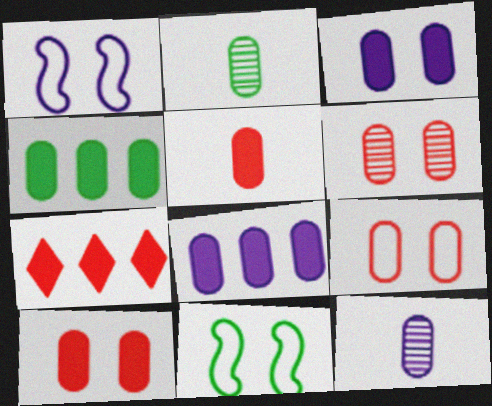[[1, 2, 7], 
[2, 8, 9], 
[3, 4, 5], 
[4, 9, 12], 
[6, 9, 10], 
[7, 11, 12]]